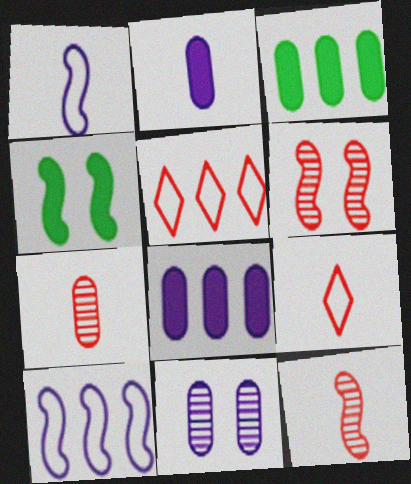[[4, 10, 12]]